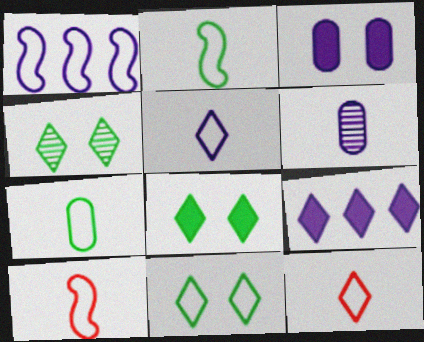[[4, 8, 11], 
[4, 9, 12], 
[5, 7, 10]]